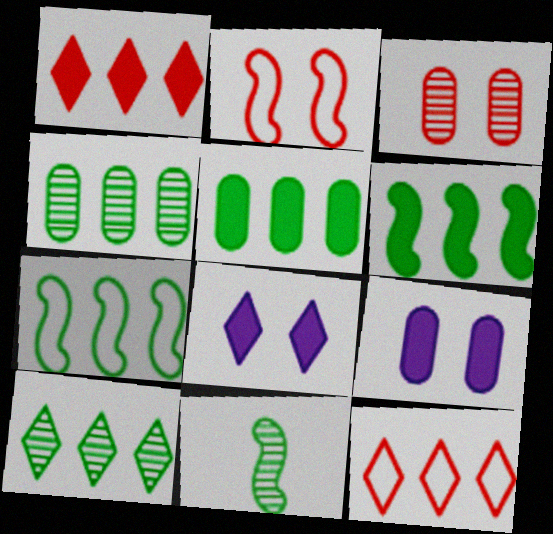[[5, 7, 10], 
[9, 11, 12]]